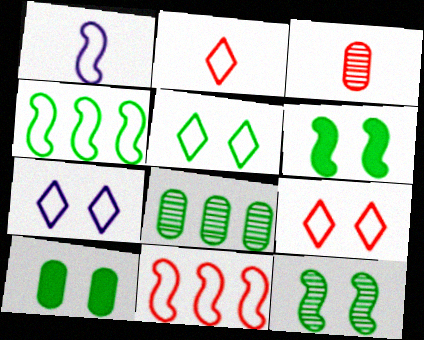[[5, 7, 9], 
[5, 10, 12]]